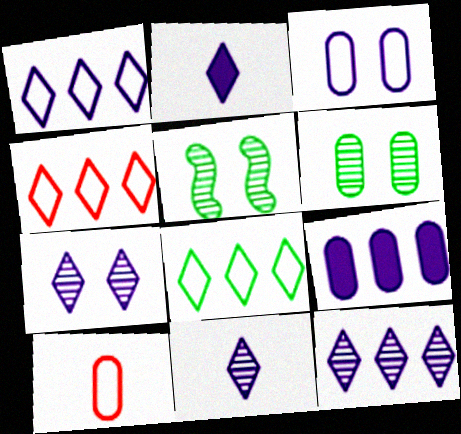[[1, 2, 7], 
[1, 4, 8], 
[6, 9, 10], 
[7, 11, 12]]